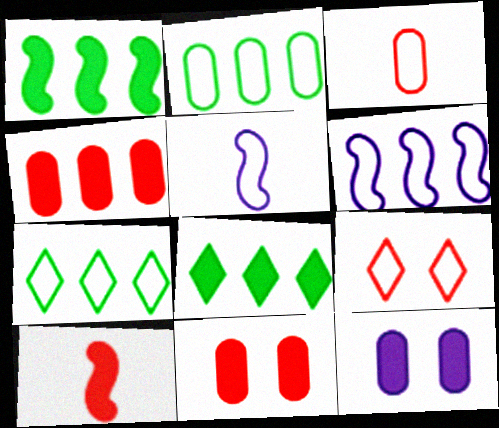[[2, 5, 9], 
[8, 10, 12]]